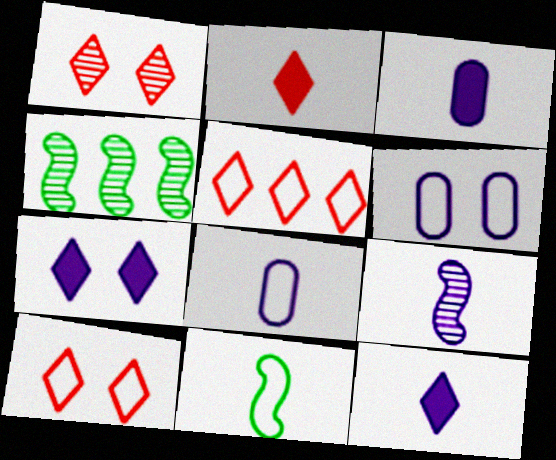[[1, 2, 5], 
[2, 4, 6], 
[3, 4, 10], 
[5, 6, 11], 
[8, 9, 12]]